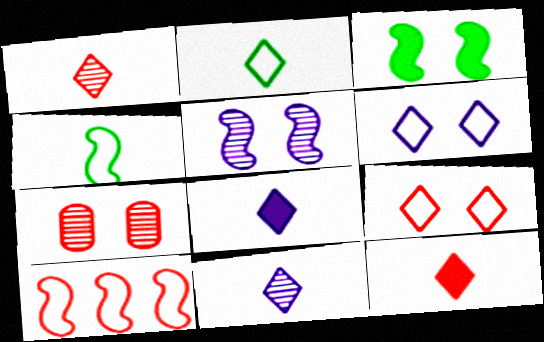[[1, 2, 8], 
[2, 11, 12], 
[3, 6, 7], 
[7, 10, 12]]